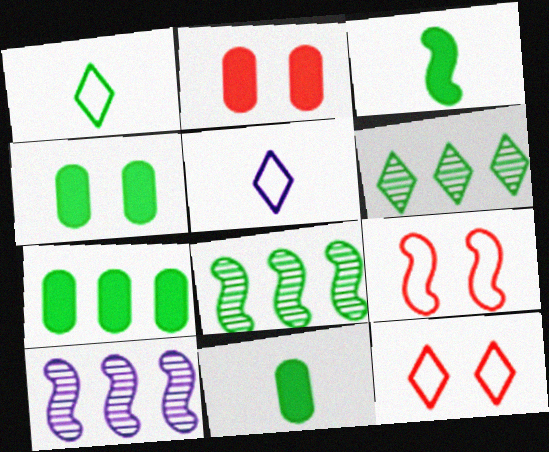[[1, 2, 10], 
[1, 4, 8], 
[2, 5, 8], 
[3, 9, 10], 
[4, 7, 11], 
[10, 11, 12]]